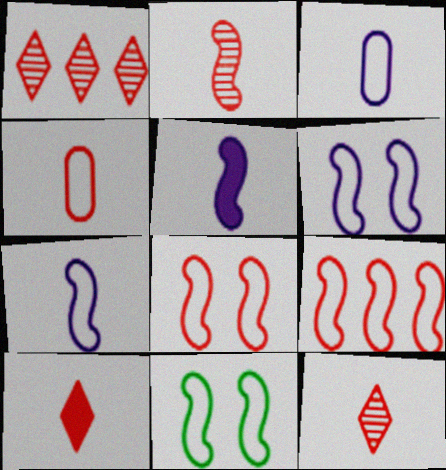[[2, 4, 10], 
[6, 8, 11], 
[7, 9, 11]]